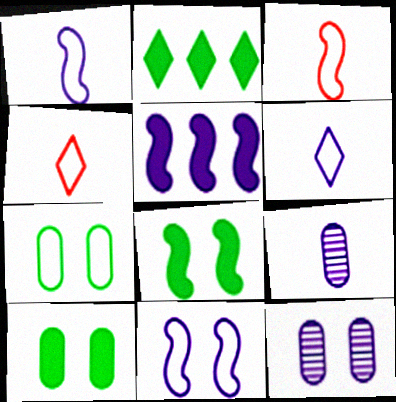[[2, 3, 12], 
[5, 6, 12]]